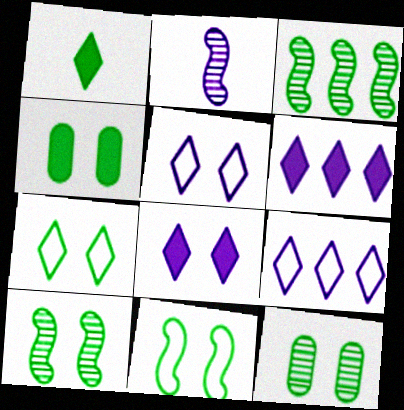[[4, 7, 10]]